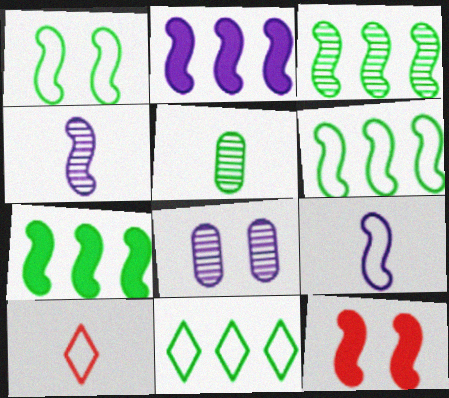[[3, 6, 7], 
[3, 9, 12], 
[4, 6, 12], 
[7, 8, 10]]